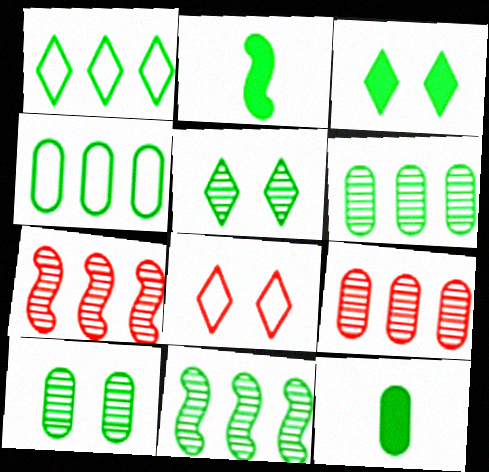[[1, 2, 10], 
[2, 4, 5], 
[4, 10, 12]]